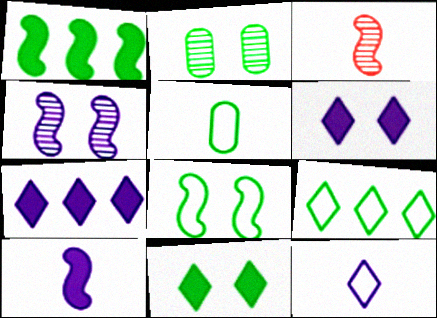[[2, 8, 11], 
[5, 8, 9]]